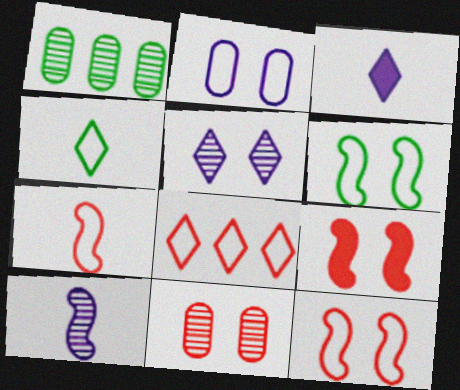[[1, 3, 12]]